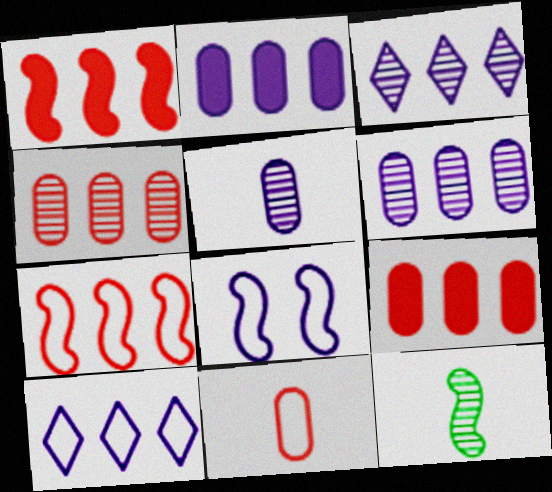[[1, 8, 12]]